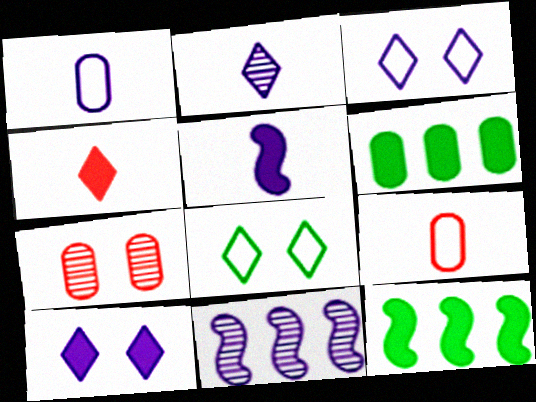[[1, 2, 5], 
[1, 6, 7], 
[1, 10, 11]]